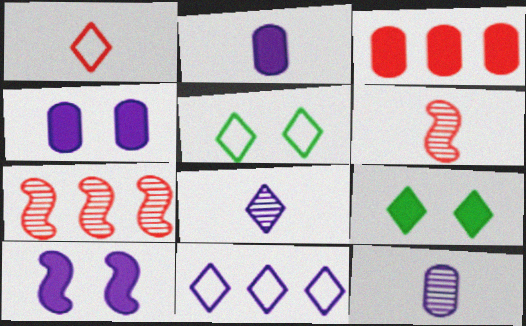[[1, 5, 11], 
[2, 5, 7], 
[10, 11, 12]]